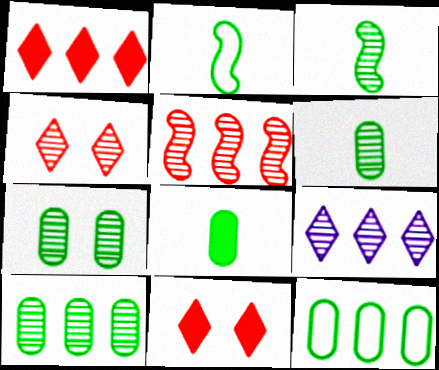[[5, 9, 10], 
[6, 7, 10], 
[7, 8, 12]]